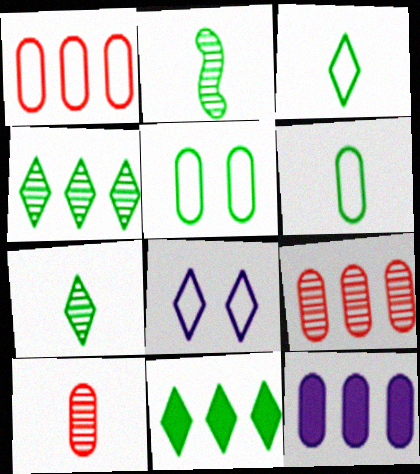[[2, 5, 11], 
[5, 10, 12]]